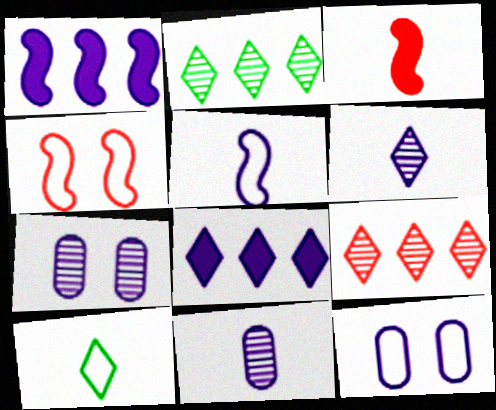[[1, 6, 12], 
[2, 3, 12], 
[3, 10, 11], 
[5, 7, 8]]